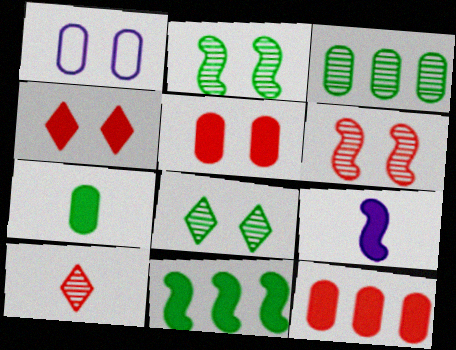[[1, 2, 4], 
[1, 10, 11]]